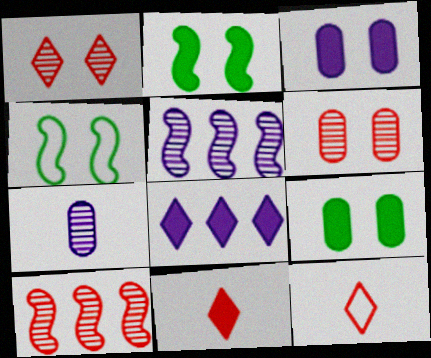[[1, 3, 4], 
[5, 9, 12]]